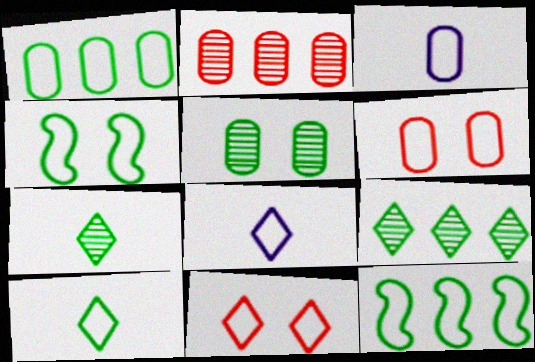[[1, 3, 6], 
[1, 4, 10], 
[3, 11, 12], 
[6, 8, 12]]